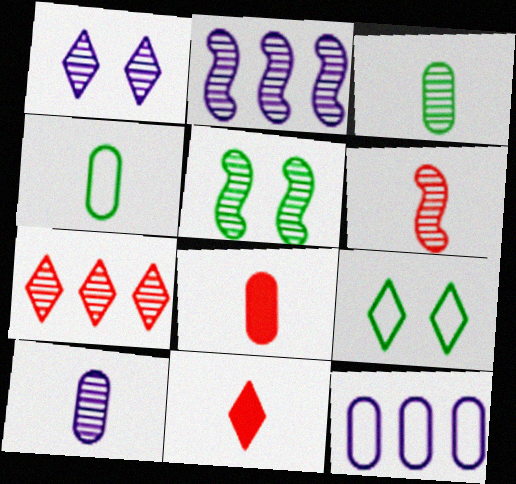[[1, 2, 10], 
[2, 5, 6], 
[2, 8, 9], 
[4, 8, 10], 
[5, 7, 10], 
[5, 11, 12]]